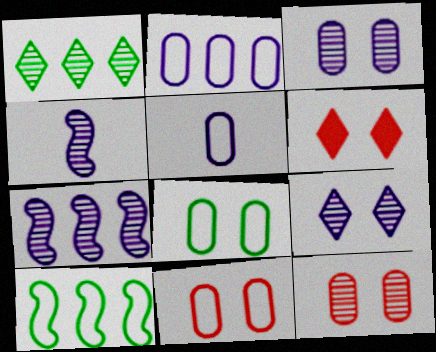[[1, 4, 12]]